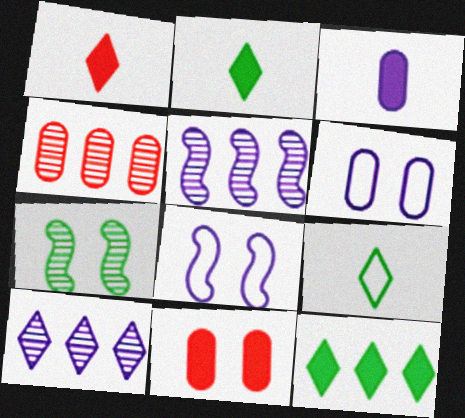[[2, 4, 8], 
[3, 8, 10], 
[5, 9, 11]]